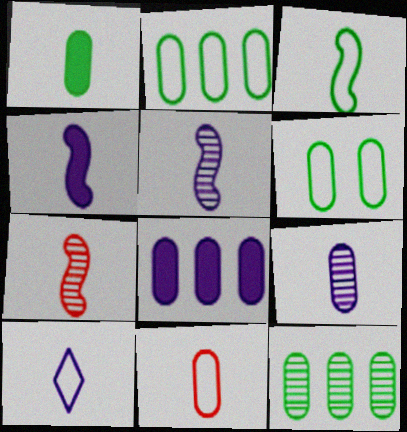[[1, 6, 12], 
[1, 7, 10], 
[1, 9, 11], 
[3, 4, 7], 
[3, 10, 11], 
[4, 9, 10]]